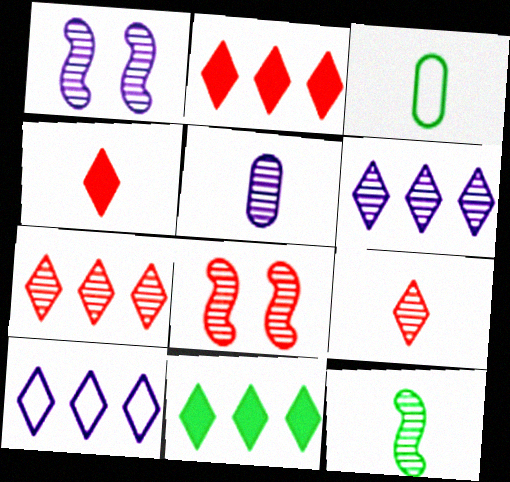[[1, 2, 3], 
[1, 5, 6], 
[5, 9, 12], 
[7, 10, 11]]